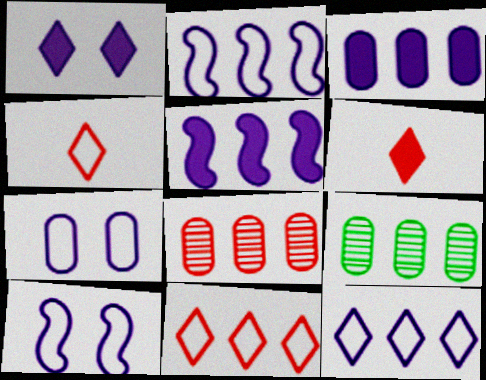[[5, 9, 11], 
[6, 9, 10]]